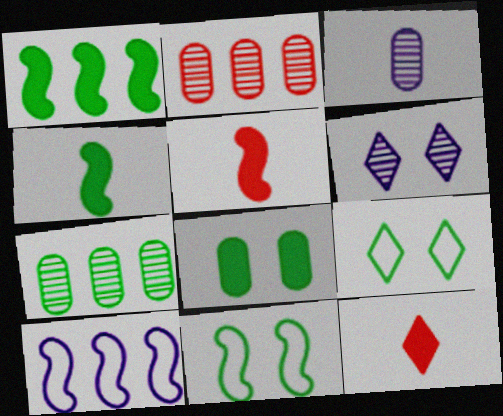[[4, 7, 9]]